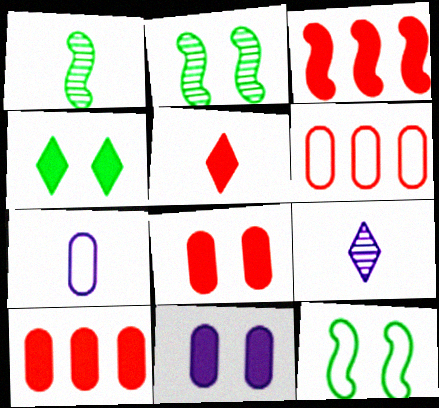[[1, 5, 7], 
[3, 5, 8], 
[9, 10, 12]]